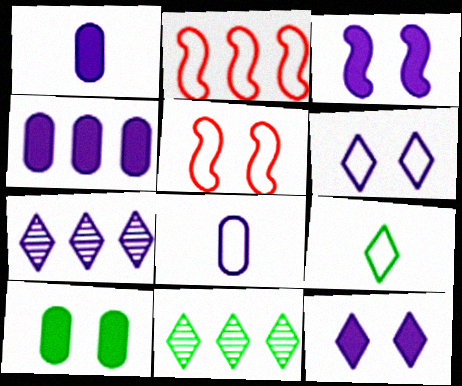[[1, 5, 11], 
[2, 4, 11], 
[3, 7, 8]]